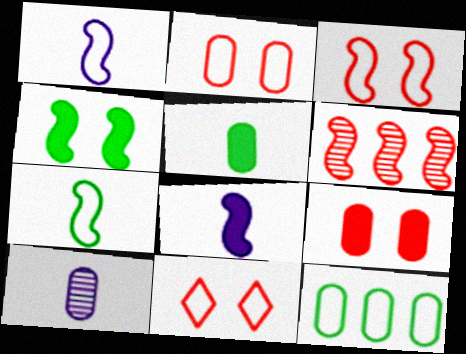[[1, 4, 6], 
[1, 11, 12], 
[2, 3, 11], 
[9, 10, 12]]